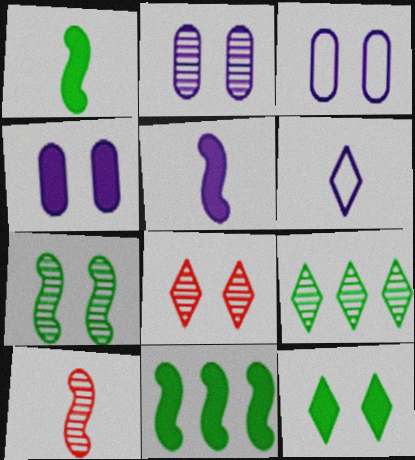[[2, 3, 4], 
[2, 7, 8], 
[2, 9, 10]]